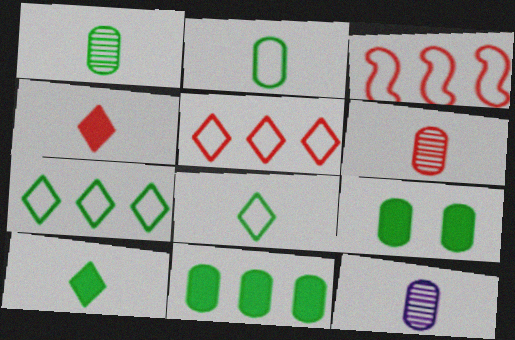[[1, 6, 12]]